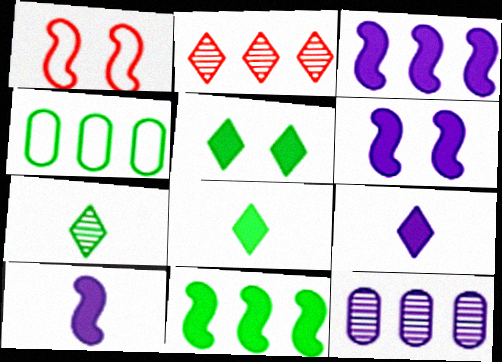[[1, 8, 12], 
[2, 3, 4], 
[3, 6, 10]]